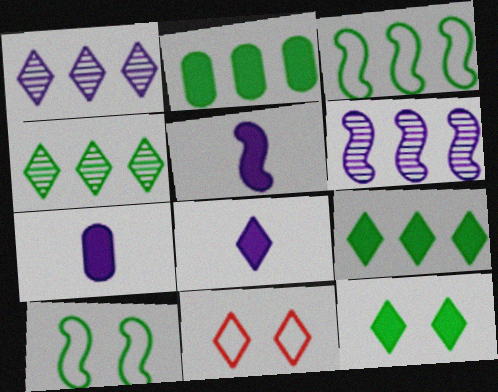[[2, 3, 4], 
[4, 8, 11], 
[5, 7, 8]]